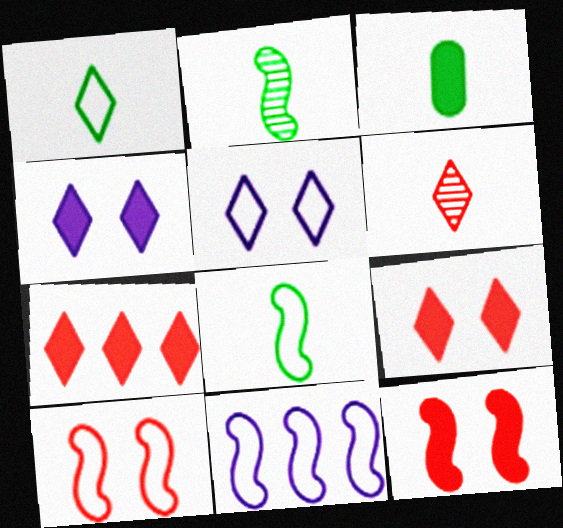[[1, 2, 3], 
[2, 11, 12], 
[8, 10, 11]]